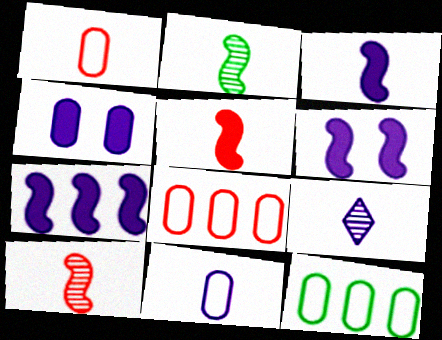[[3, 6, 7], 
[3, 9, 11]]